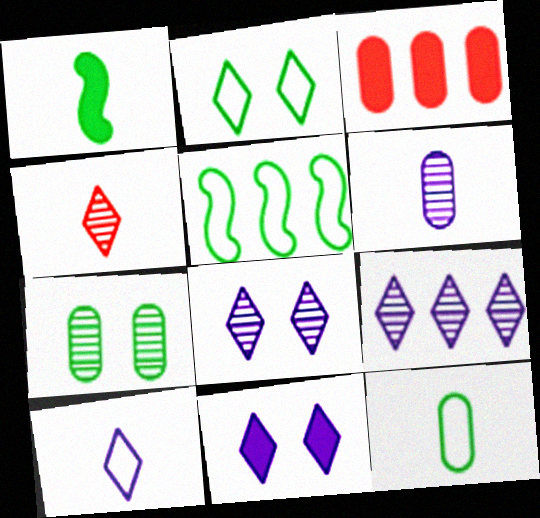[[1, 3, 11], 
[2, 5, 12], 
[3, 5, 9], 
[9, 10, 11]]